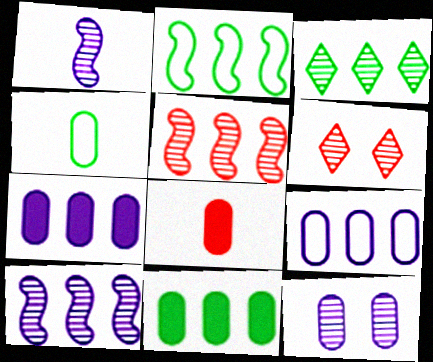[[2, 3, 11]]